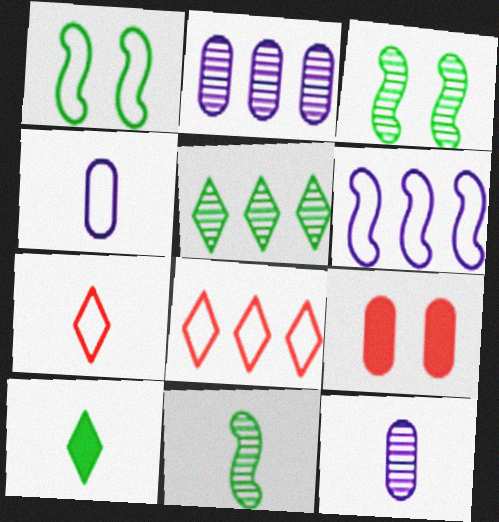[[1, 4, 8]]